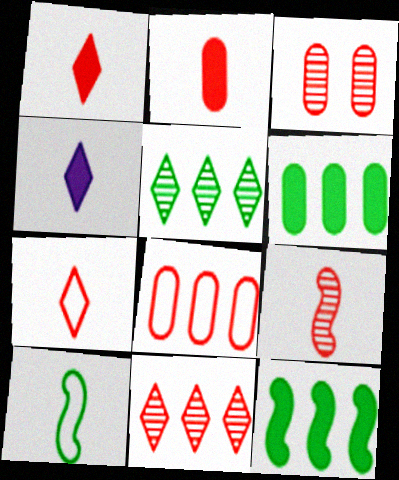[[2, 3, 8], 
[2, 7, 9], 
[3, 9, 11]]